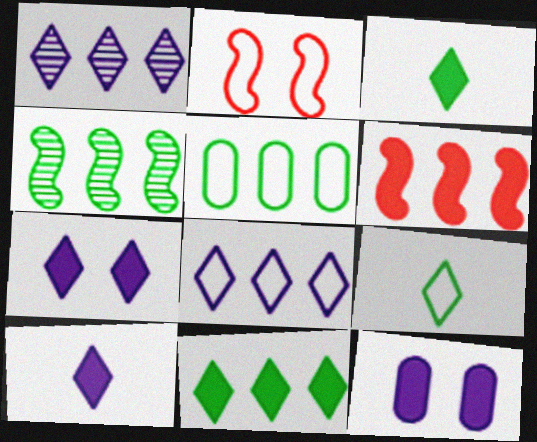[[1, 5, 6], 
[3, 6, 12], 
[4, 5, 11]]